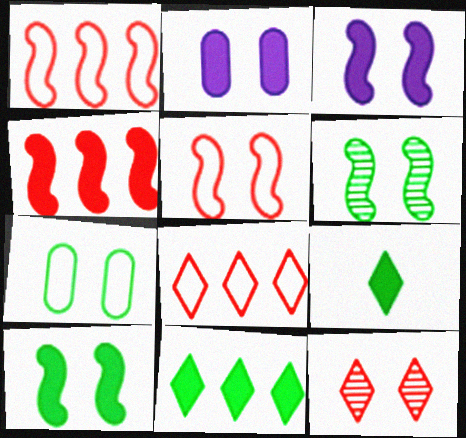[[2, 4, 9], 
[3, 5, 6], 
[3, 7, 12]]